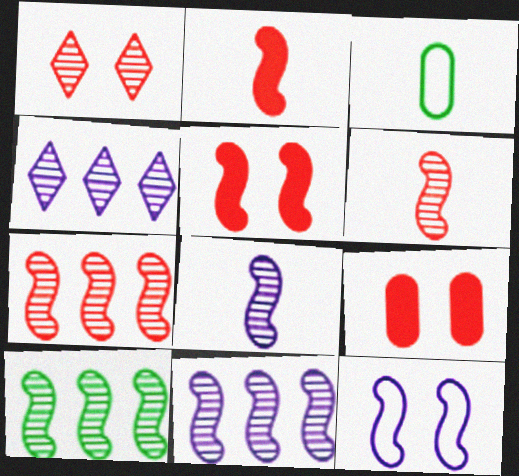[[2, 10, 12], 
[3, 4, 5], 
[7, 10, 11]]